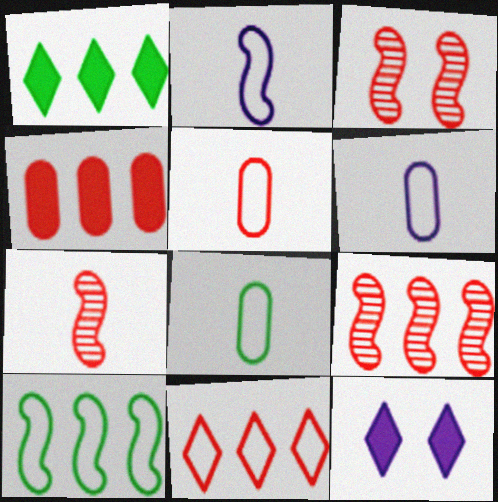[[1, 3, 6], 
[3, 7, 9], 
[4, 9, 11], 
[5, 6, 8], 
[8, 9, 12]]